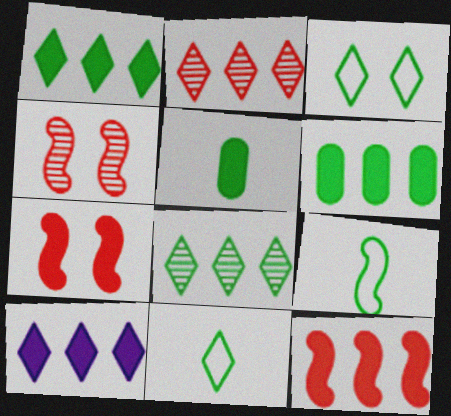[[5, 7, 10], 
[6, 10, 12]]